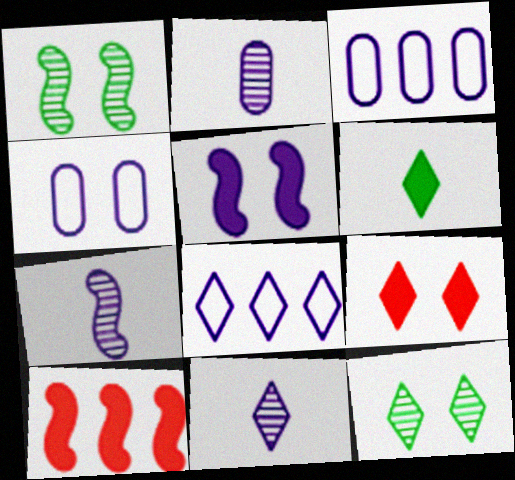[[1, 4, 9], 
[2, 5, 8], 
[2, 7, 11], 
[3, 5, 11]]